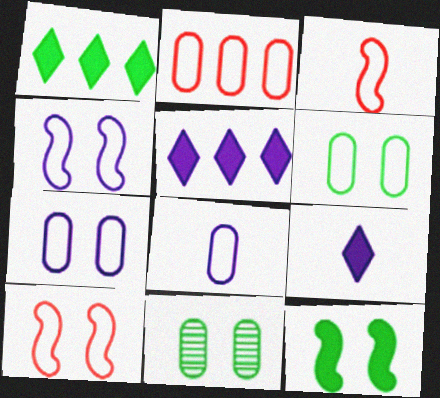[[2, 6, 8], 
[3, 5, 11]]